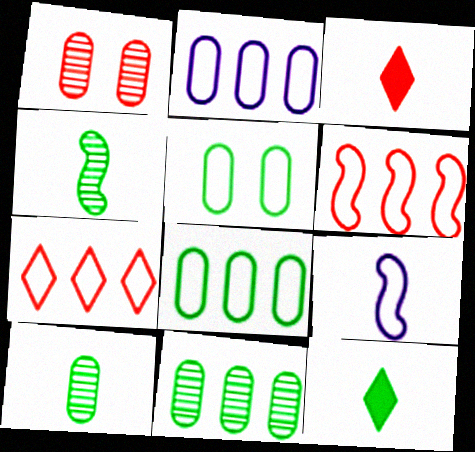[[1, 3, 6], 
[3, 9, 10], 
[5, 7, 9]]